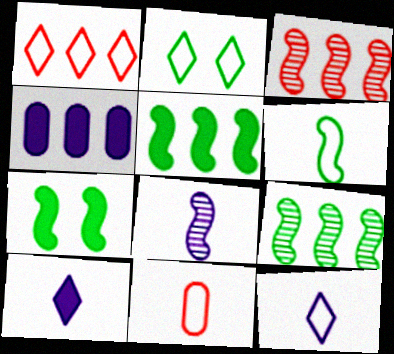[[1, 2, 12], 
[1, 4, 9], 
[6, 7, 9], 
[6, 11, 12]]